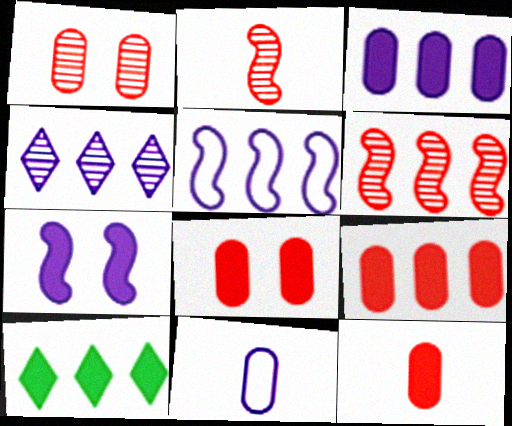[[3, 4, 5], 
[4, 7, 11], 
[7, 10, 12], 
[8, 9, 12]]